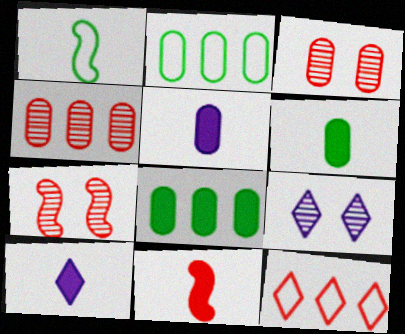[[2, 3, 5], 
[2, 7, 10], 
[2, 9, 11], 
[3, 11, 12], 
[6, 10, 11]]